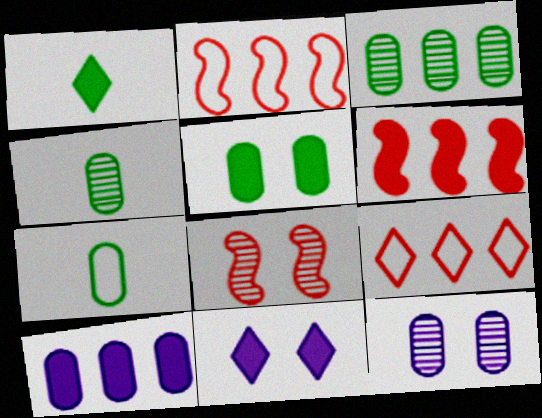[[1, 2, 12], 
[2, 4, 11], 
[3, 5, 7]]